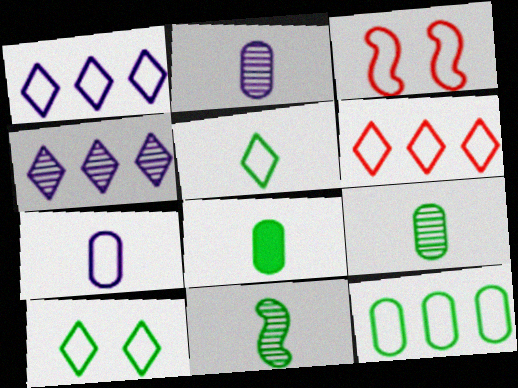[[3, 4, 8], 
[5, 8, 11]]